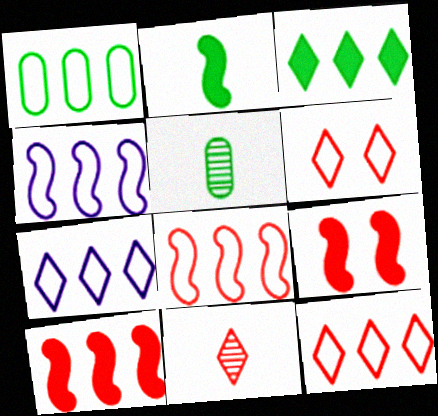[[1, 4, 12], 
[1, 7, 8], 
[5, 7, 9]]